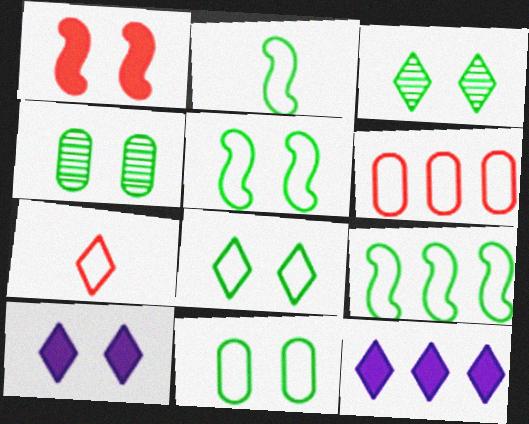[[2, 5, 9], 
[3, 7, 12], 
[5, 8, 11]]